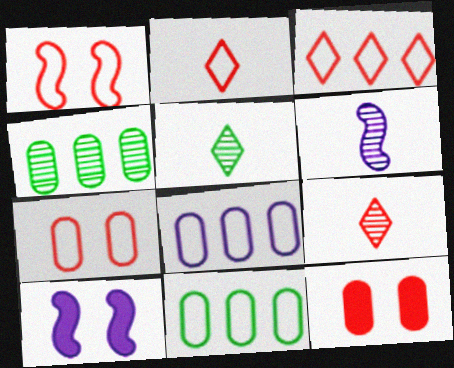[[2, 4, 10], 
[9, 10, 11]]